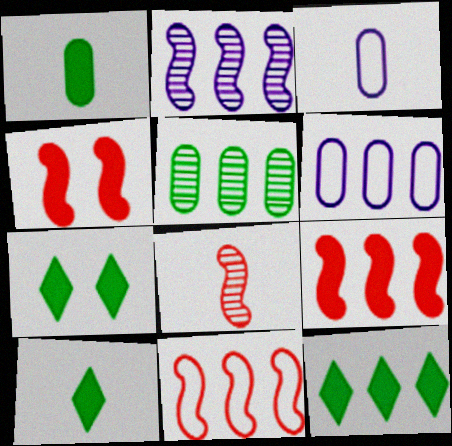[[3, 8, 10], 
[4, 8, 11], 
[6, 7, 8], 
[7, 10, 12]]